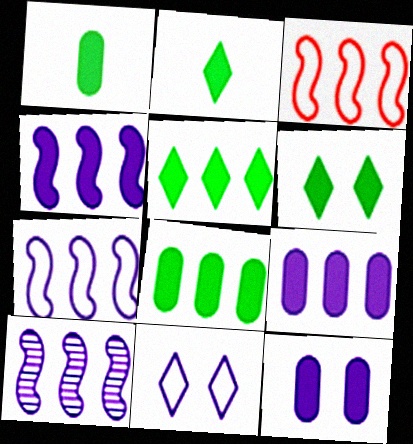[[2, 5, 6], 
[4, 7, 10]]